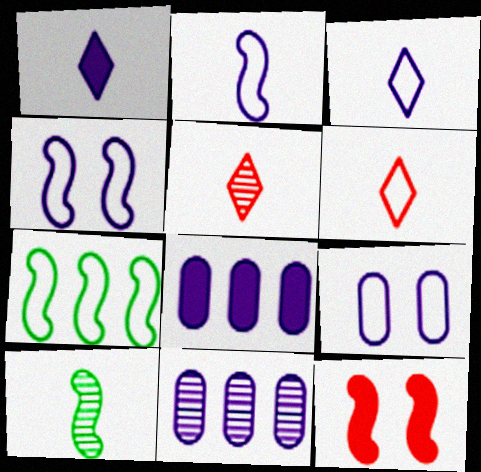[[1, 4, 11], 
[6, 7, 9]]